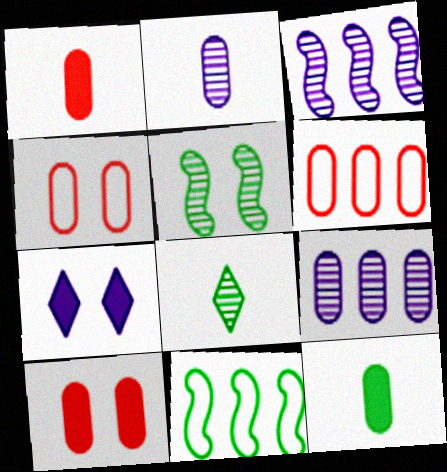[[4, 5, 7], 
[4, 9, 12]]